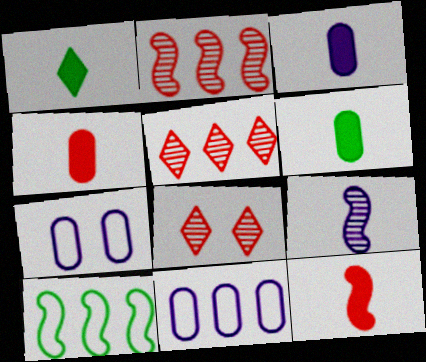[[1, 2, 7], 
[1, 3, 12], 
[3, 4, 6], 
[3, 8, 10]]